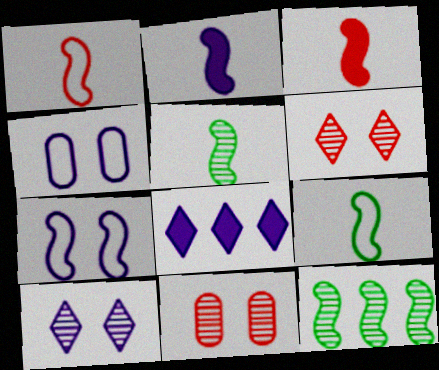[[1, 2, 5], 
[3, 7, 12], 
[8, 9, 11]]